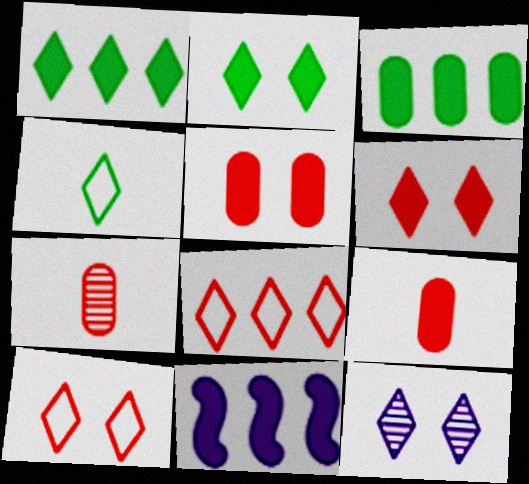[[2, 9, 11], 
[2, 10, 12]]